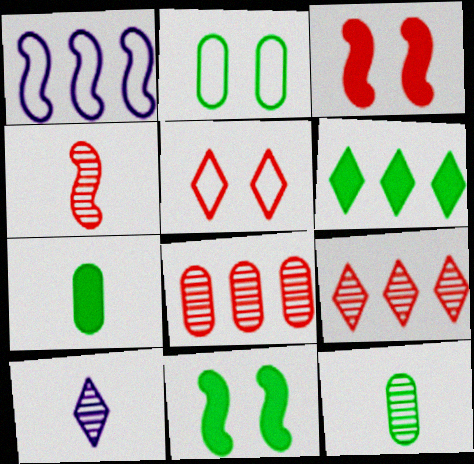[[1, 4, 11], 
[1, 6, 8], 
[4, 10, 12], 
[5, 6, 10], 
[6, 7, 11]]